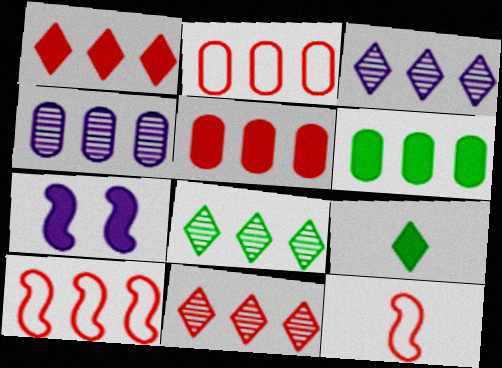[[2, 4, 6], 
[3, 6, 10], 
[3, 8, 11], 
[5, 7, 9], 
[5, 10, 11]]